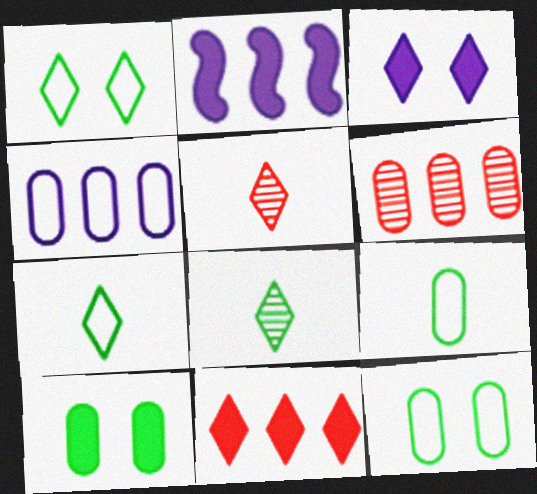[[2, 5, 12]]